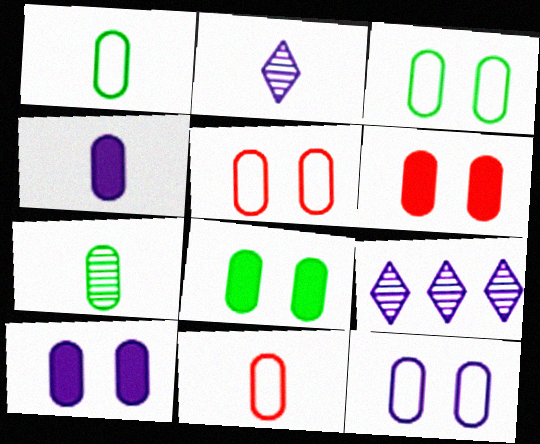[[3, 5, 12], 
[4, 7, 11], 
[6, 8, 10]]